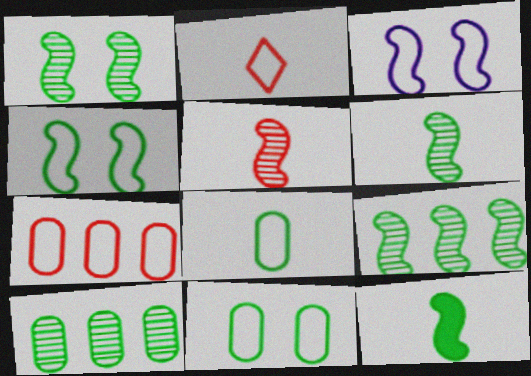[[1, 6, 9], 
[4, 9, 12]]